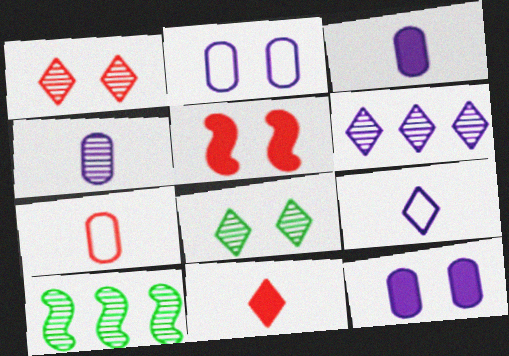[[1, 4, 10], 
[2, 5, 8], 
[2, 10, 11]]